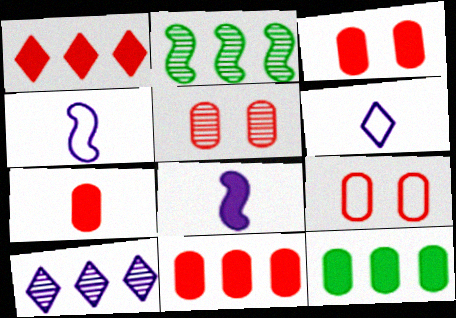[[2, 3, 6], 
[3, 5, 9], 
[3, 7, 11]]